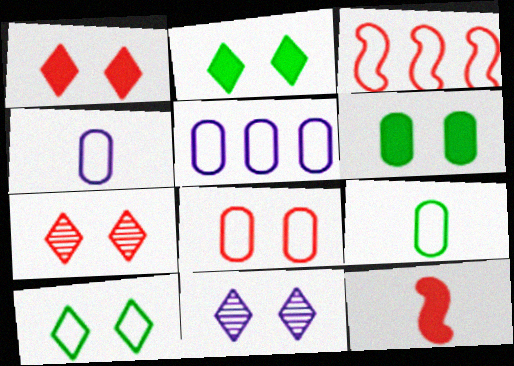[[1, 10, 11], 
[3, 4, 10], 
[5, 8, 9]]